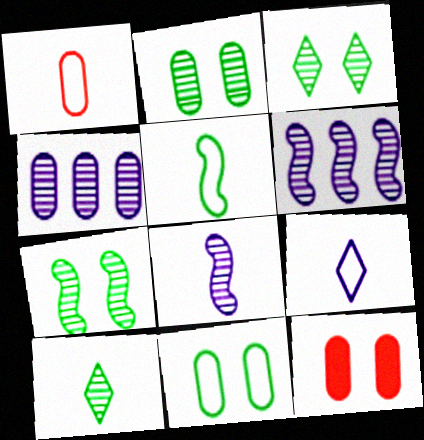[[1, 5, 9], 
[2, 3, 7]]